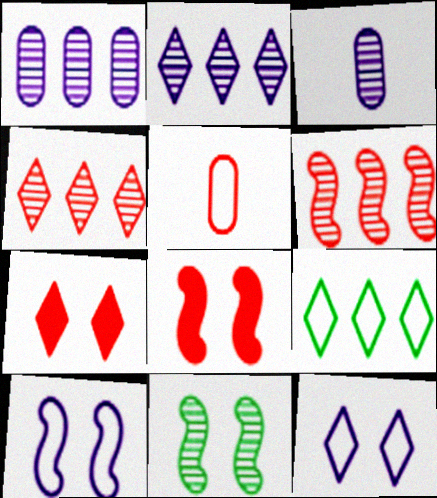[[3, 4, 11], 
[3, 8, 9], 
[4, 5, 8], 
[5, 6, 7], 
[5, 9, 10], 
[8, 10, 11]]